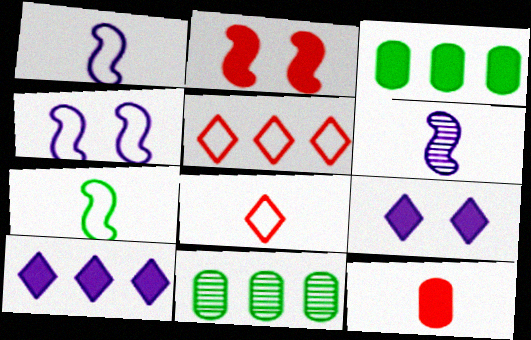[]